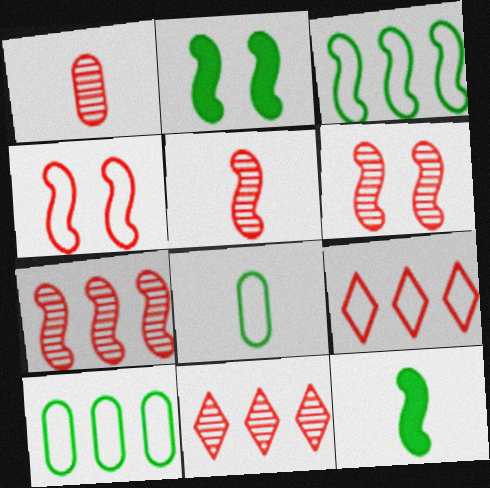[[1, 6, 11], 
[5, 6, 7]]